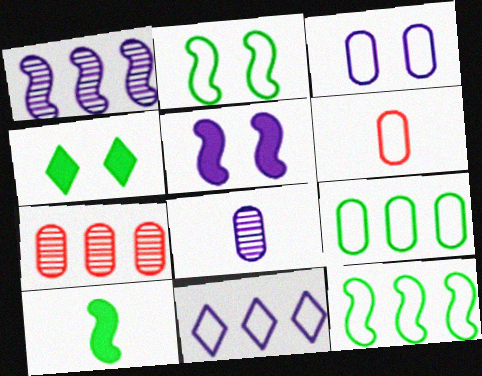[[1, 4, 6], 
[2, 6, 11], 
[3, 6, 9], 
[5, 8, 11]]